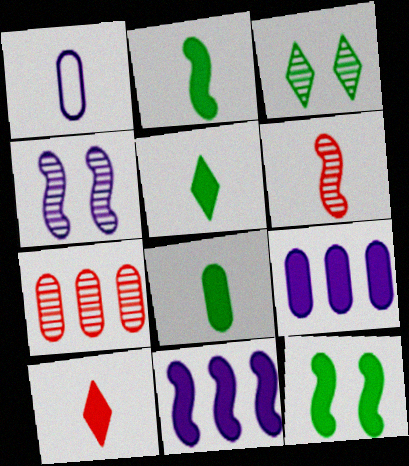[[1, 5, 6], 
[2, 5, 8], 
[9, 10, 12]]